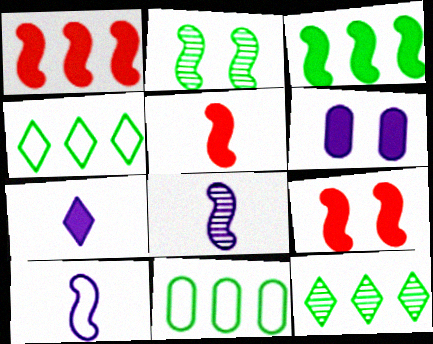[[1, 2, 10], 
[1, 5, 9], 
[3, 11, 12]]